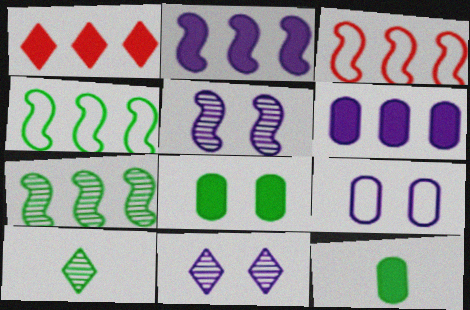[[2, 3, 7], 
[3, 11, 12], 
[4, 8, 10]]